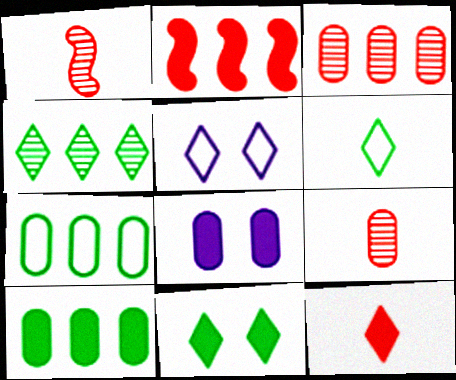[[1, 5, 10], 
[4, 5, 12], 
[4, 6, 11], 
[7, 8, 9]]